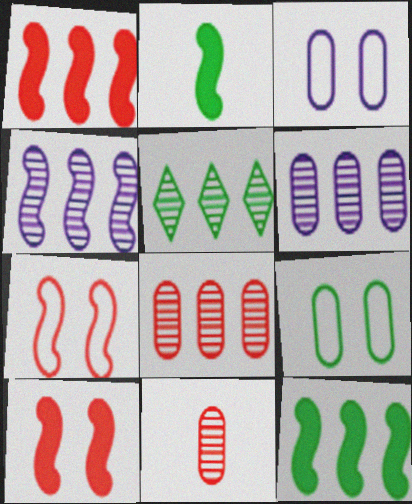[[2, 4, 7], 
[2, 5, 9], 
[4, 5, 8]]